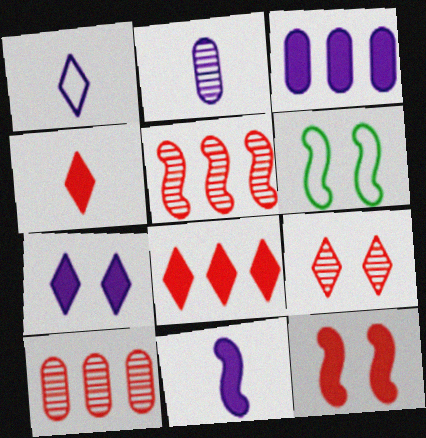[[1, 2, 11], 
[2, 6, 8], 
[3, 7, 11], 
[5, 6, 11]]